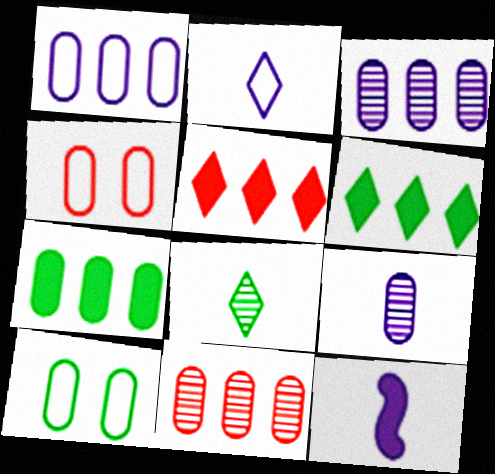[[1, 7, 11], 
[2, 9, 12], 
[4, 7, 9]]